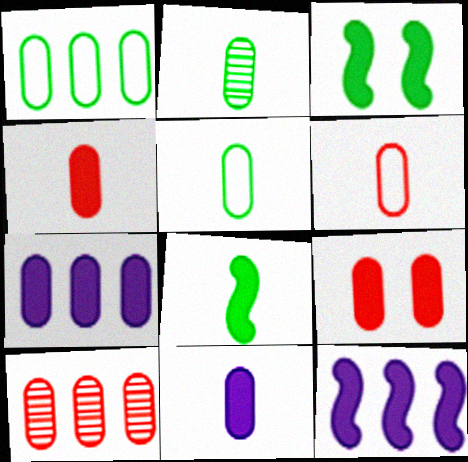[[1, 7, 10], 
[2, 6, 11], 
[6, 9, 10]]